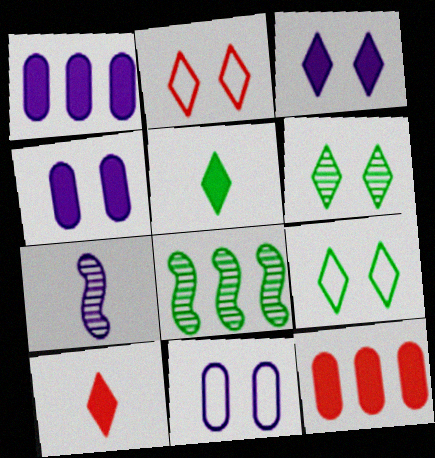[[2, 3, 6], 
[7, 9, 12], 
[8, 10, 11]]